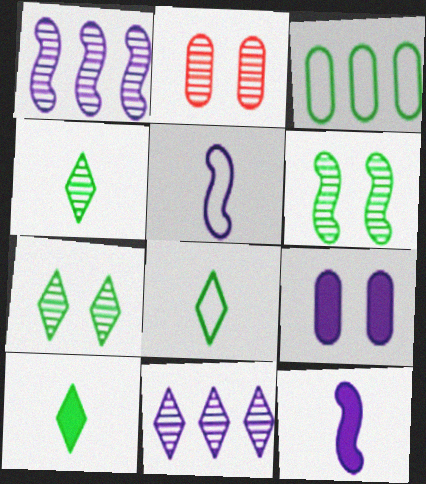[[1, 2, 4], 
[3, 6, 10], 
[4, 8, 10], 
[5, 9, 11]]